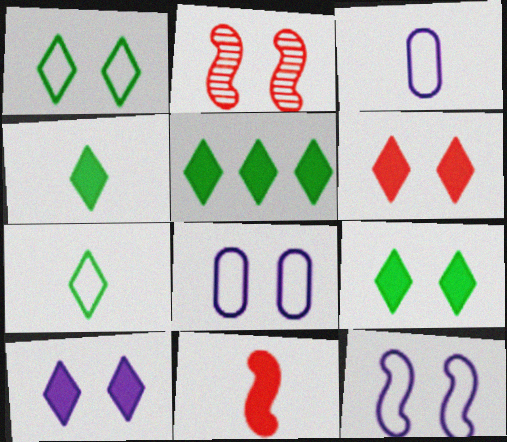[[2, 3, 5], 
[2, 8, 9], 
[4, 5, 9], 
[6, 9, 10]]